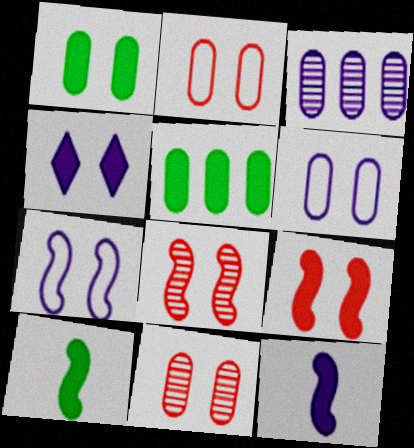[[1, 4, 9], 
[1, 6, 11]]